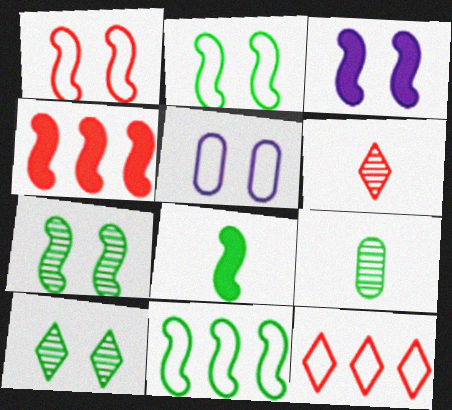[[1, 3, 7], 
[3, 4, 8], 
[3, 9, 12], 
[7, 8, 11]]